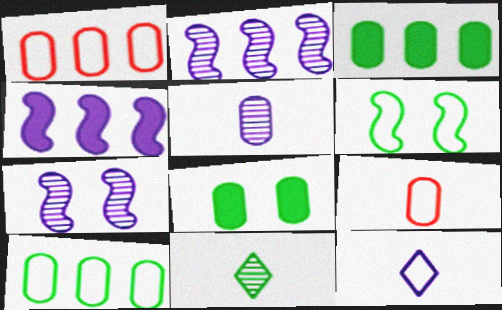[[1, 5, 8], 
[1, 6, 12], 
[3, 6, 11]]